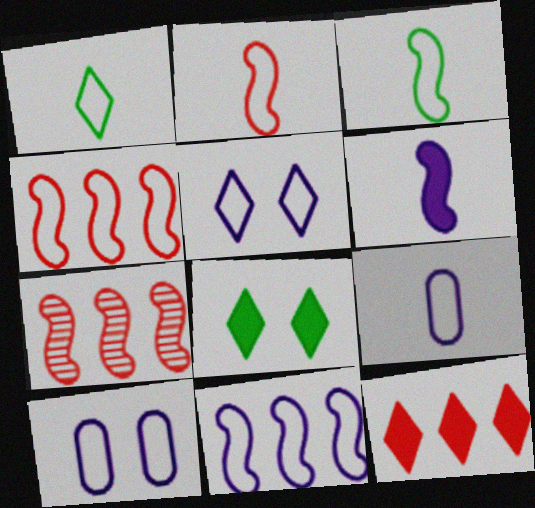[[1, 2, 9], 
[1, 4, 10], 
[5, 9, 11], 
[7, 8, 9]]